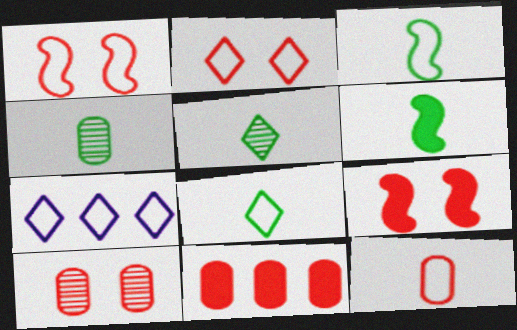[[2, 7, 8], 
[2, 9, 10], 
[4, 6, 8], 
[4, 7, 9], 
[6, 7, 10], 
[10, 11, 12]]